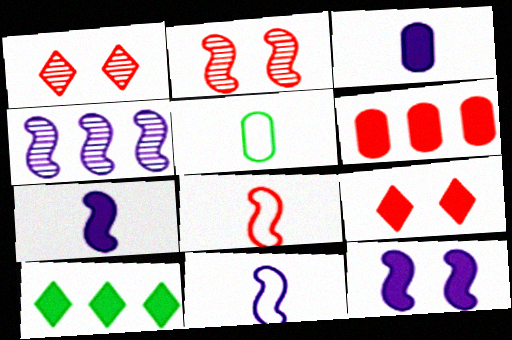[[1, 6, 8], 
[4, 5, 9], 
[4, 11, 12]]